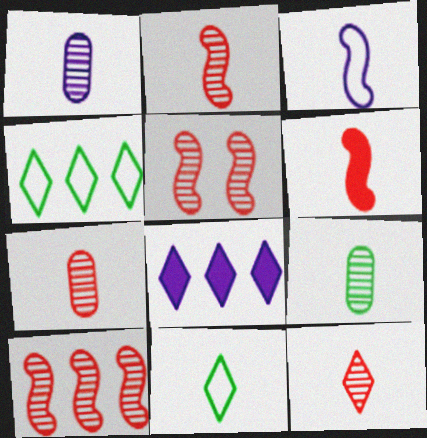[[1, 6, 11], 
[1, 7, 9], 
[2, 5, 10], 
[2, 7, 12]]